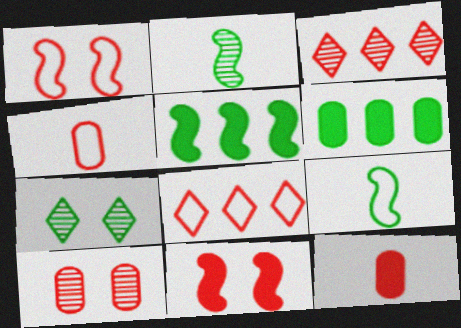[[1, 3, 12], 
[1, 4, 8], 
[3, 4, 11], 
[6, 7, 9]]